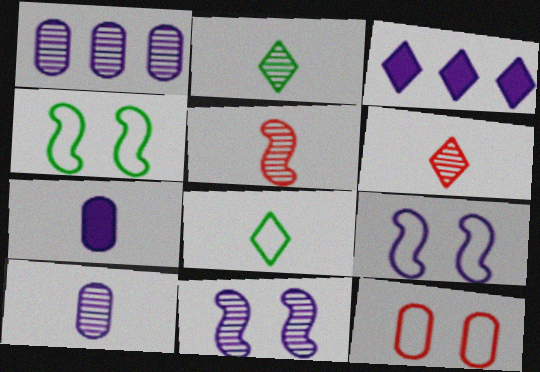[[2, 5, 10], 
[3, 9, 10], 
[5, 7, 8]]